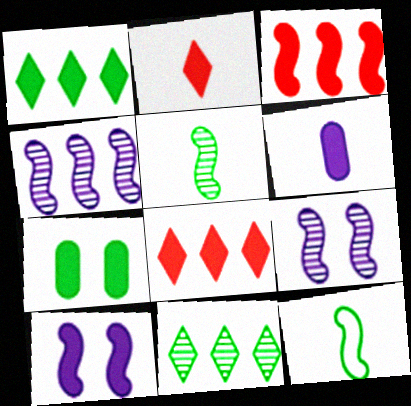[[3, 9, 12], 
[7, 11, 12]]